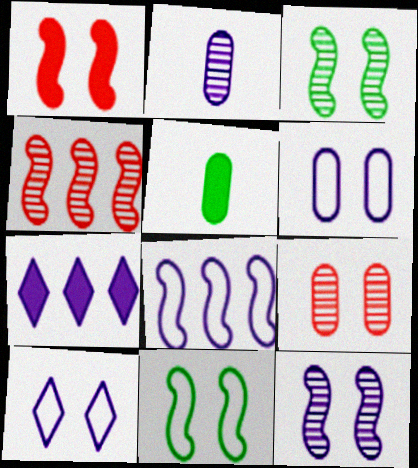[[1, 5, 7], 
[1, 11, 12], 
[4, 5, 10]]